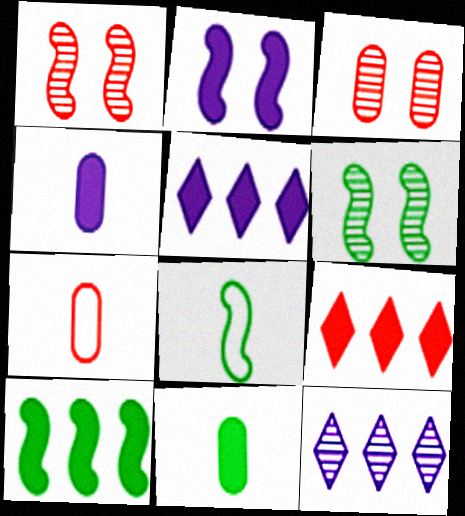[[1, 7, 9], 
[2, 4, 5], 
[2, 9, 11], 
[3, 5, 8], 
[5, 6, 7], 
[6, 8, 10]]